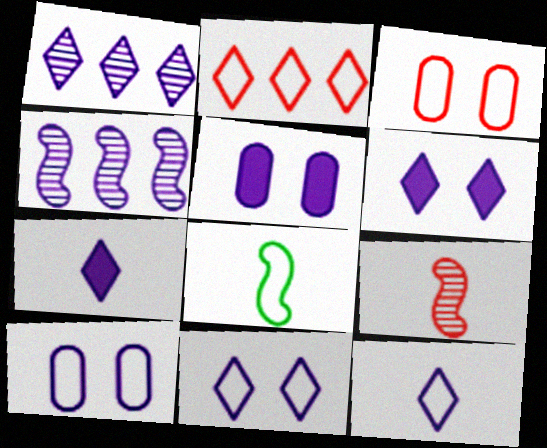[[1, 6, 12], 
[1, 7, 11], 
[2, 8, 10], 
[4, 5, 12], 
[4, 7, 10]]